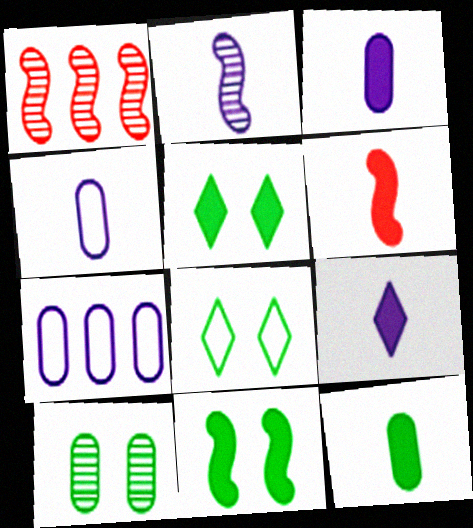[[1, 3, 8], 
[1, 4, 5], 
[2, 4, 9], 
[6, 9, 12], 
[8, 10, 11]]